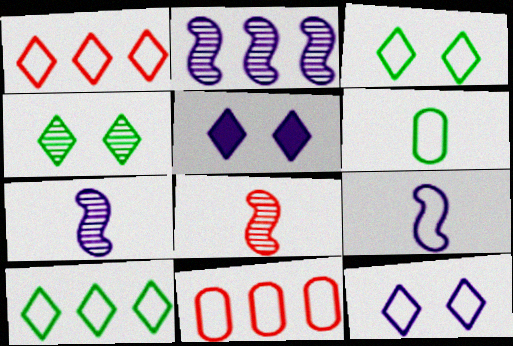[[3, 9, 11]]